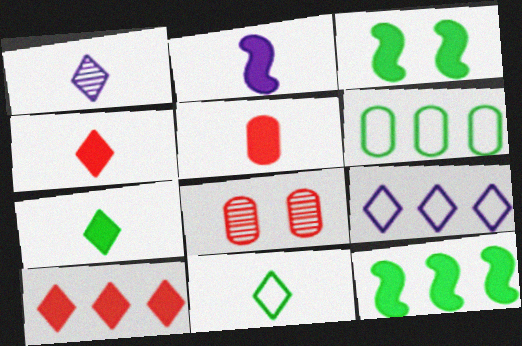[[1, 4, 11], 
[2, 5, 7]]